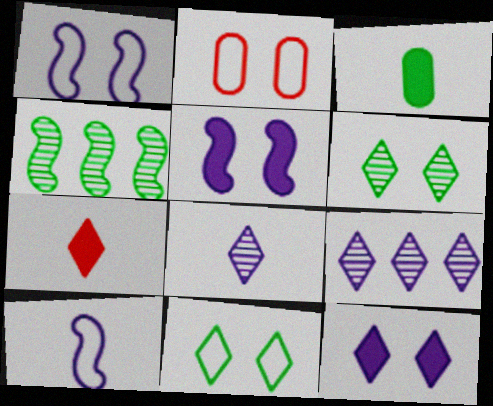[[1, 2, 11], 
[2, 5, 6], 
[3, 4, 11], 
[7, 9, 11]]